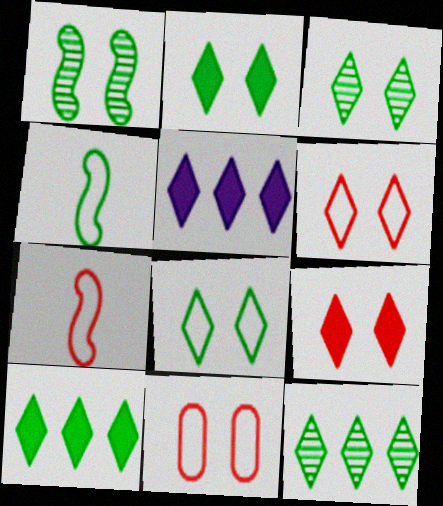[[2, 3, 8]]